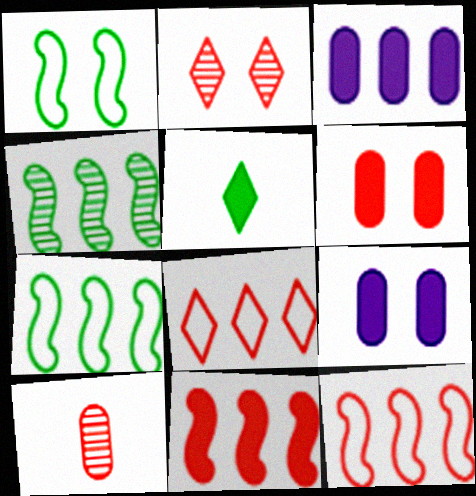[[1, 2, 9], 
[3, 4, 8], 
[5, 9, 11]]